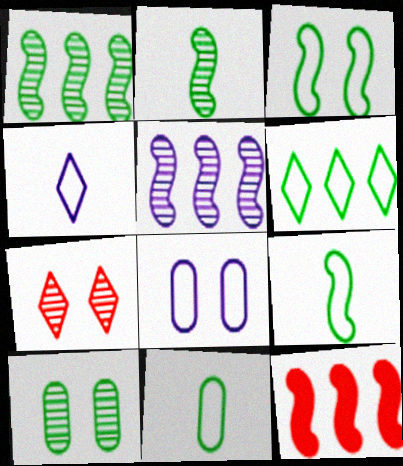[[3, 6, 11], 
[4, 10, 12]]